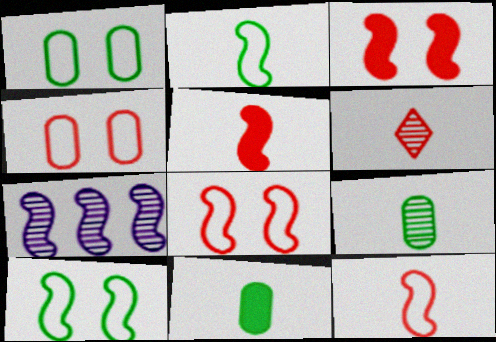[[2, 3, 7], 
[5, 7, 10]]